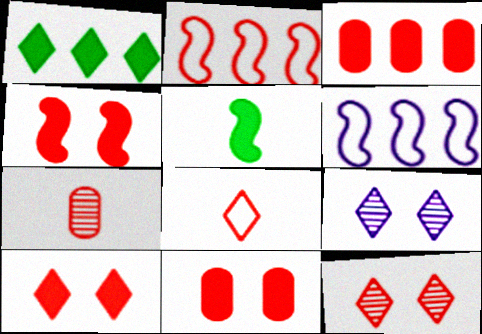[[1, 8, 9], 
[2, 7, 10], 
[4, 10, 11]]